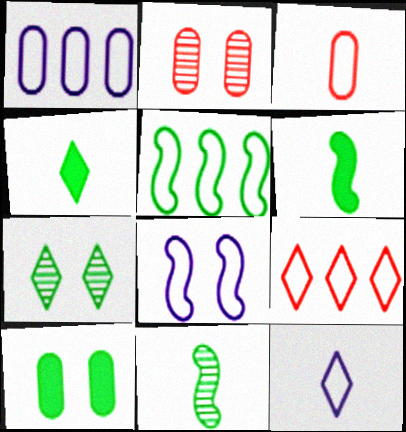[[1, 5, 9], 
[1, 8, 12]]